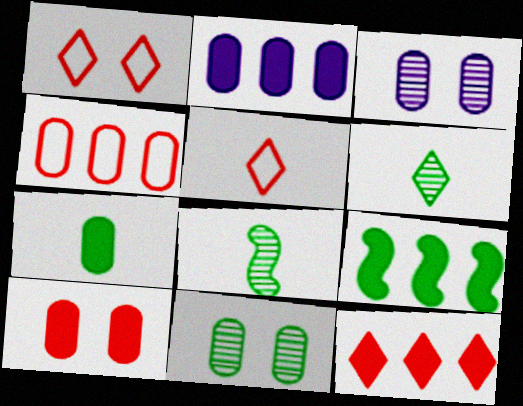[[1, 2, 8], 
[2, 7, 10], 
[2, 9, 12], 
[3, 4, 7], 
[3, 5, 9]]